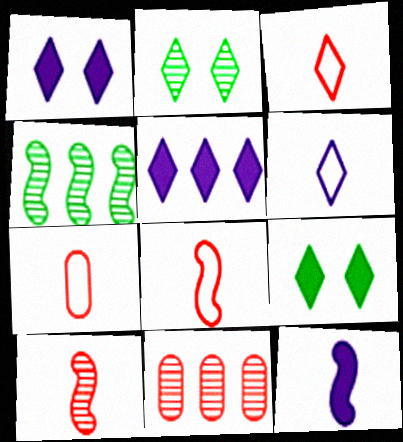[[1, 4, 7], 
[2, 3, 5], 
[3, 7, 8]]